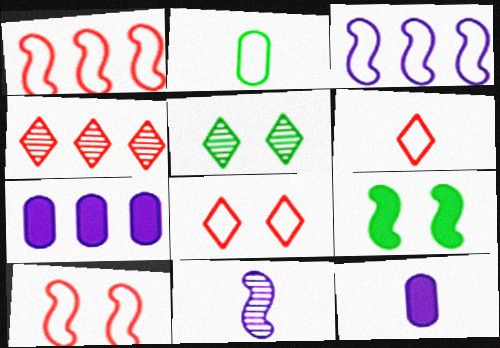[[1, 5, 12], 
[1, 9, 11], 
[2, 3, 8]]